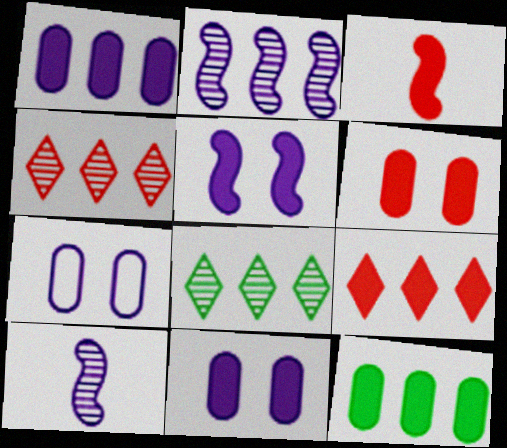[[3, 6, 9], 
[3, 7, 8]]